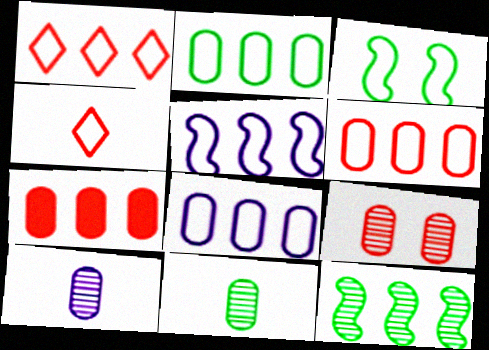[[1, 2, 5], 
[2, 6, 8], 
[3, 4, 8]]